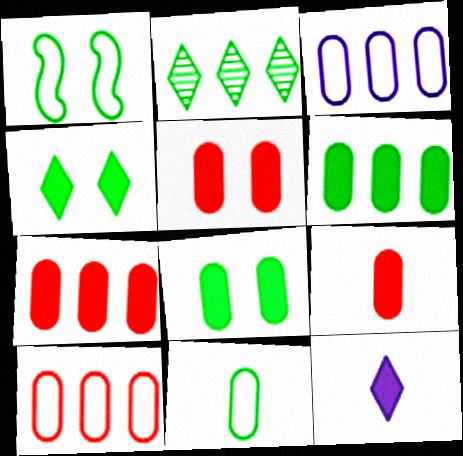[[5, 7, 9]]